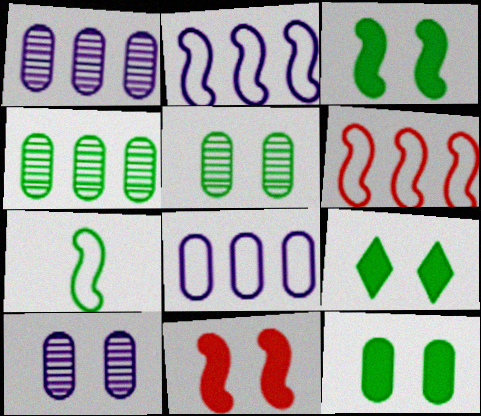[[3, 9, 12], 
[4, 7, 9]]